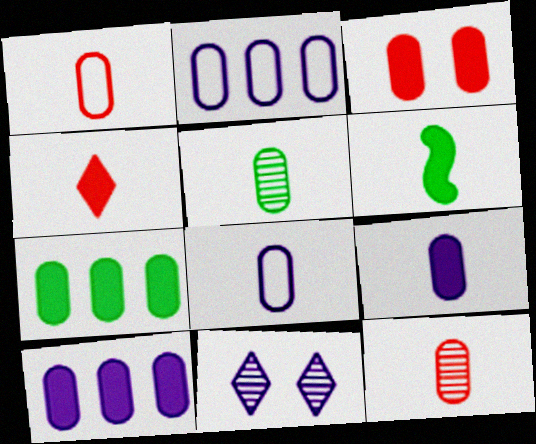[[1, 5, 9], 
[2, 3, 5], 
[3, 7, 9], 
[4, 6, 9]]